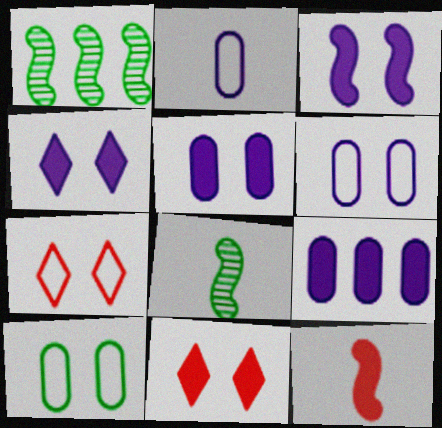[[1, 2, 11], 
[3, 4, 5], 
[7, 8, 9]]